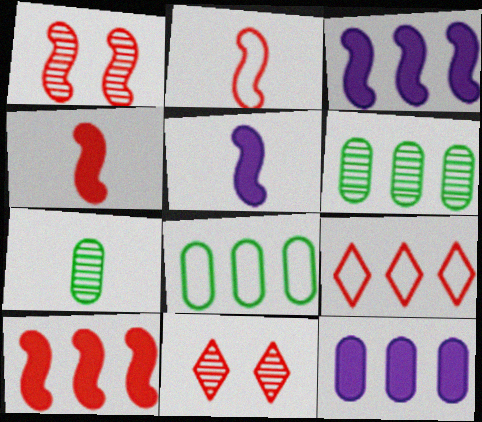[[1, 2, 10], 
[3, 6, 9], 
[5, 8, 11]]